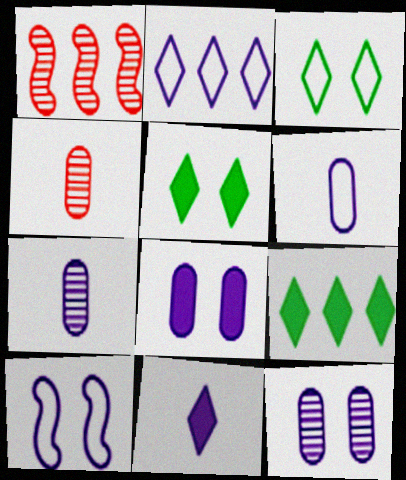[[1, 5, 6], 
[2, 6, 10], 
[4, 9, 10]]